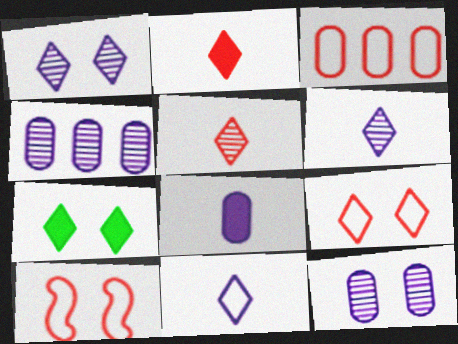[[1, 7, 9], 
[7, 10, 12]]